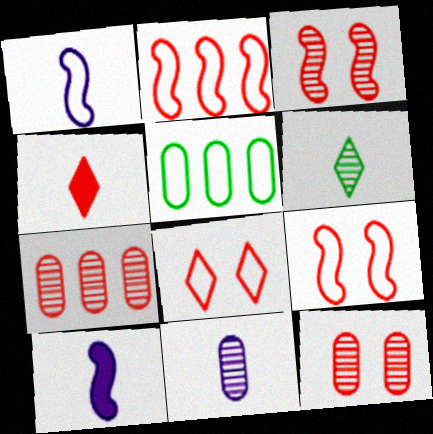[[1, 5, 8], 
[2, 4, 12], 
[4, 7, 9]]